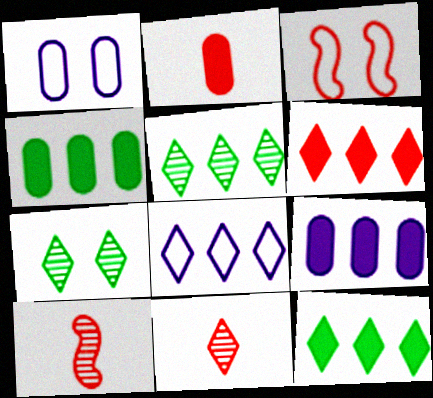[[1, 10, 12], 
[5, 6, 8]]